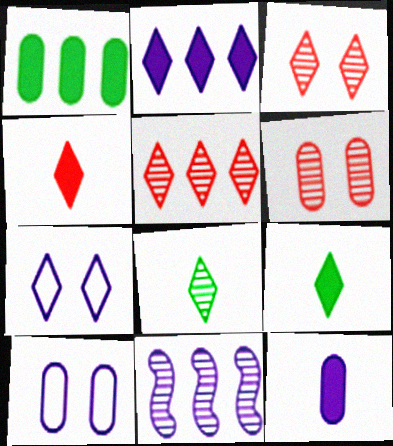[[5, 7, 9], 
[6, 8, 11], 
[7, 11, 12]]